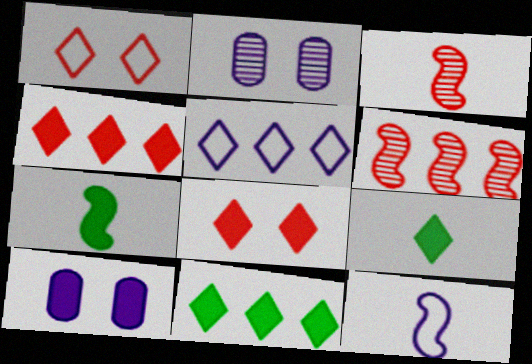[[3, 7, 12], 
[4, 7, 10]]